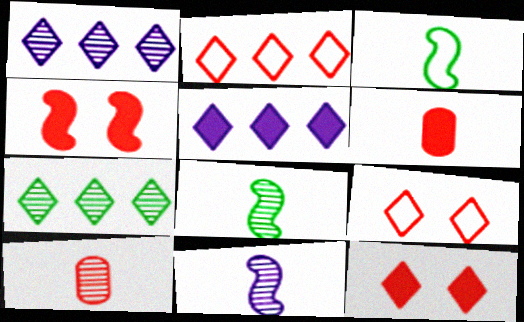[[2, 4, 10], 
[2, 5, 7]]